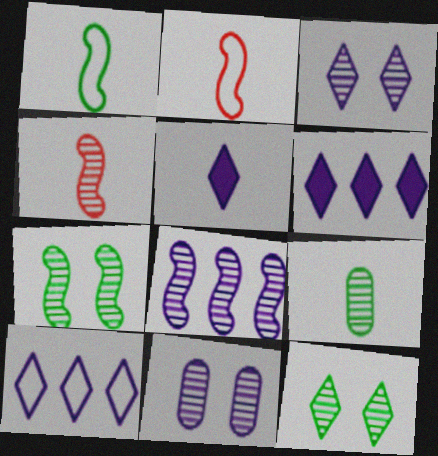[[2, 5, 9], 
[3, 5, 10], 
[4, 7, 8]]